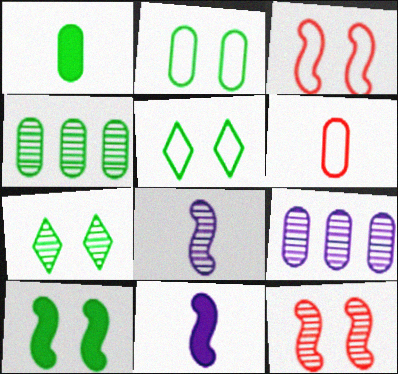[[1, 2, 4], 
[2, 7, 10]]